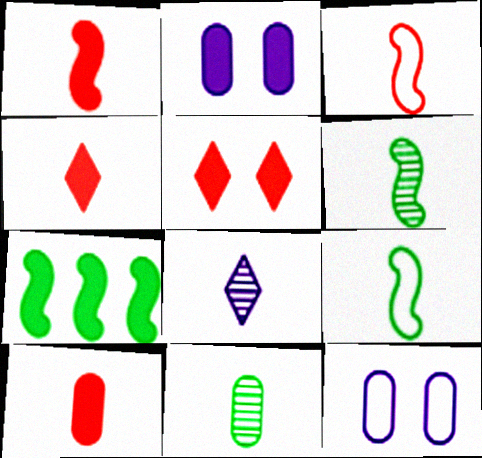[[1, 4, 10], 
[2, 4, 7], 
[8, 9, 10]]